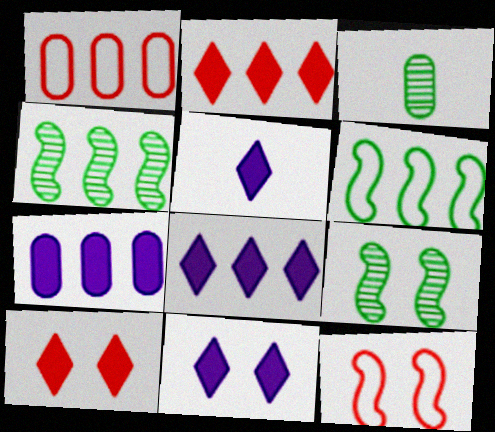[[1, 4, 8], 
[1, 5, 9], 
[3, 8, 12], 
[5, 8, 11]]